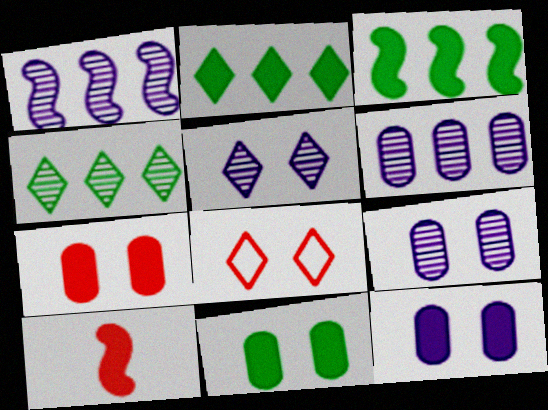[[2, 10, 12], 
[7, 11, 12]]